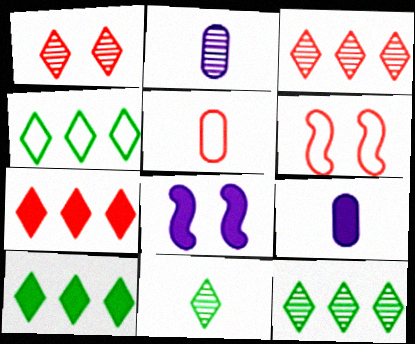[[2, 6, 10], 
[4, 10, 12], 
[5, 8, 12], 
[6, 9, 12]]